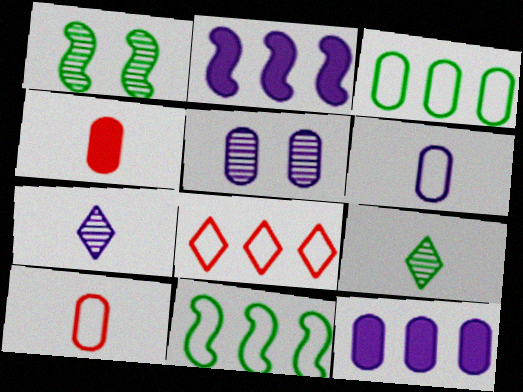[[3, 4, 5], 
[5, 6, 12]]